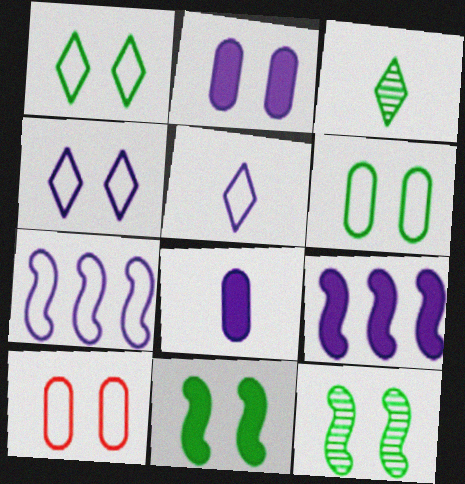[[3, 9, 10]]